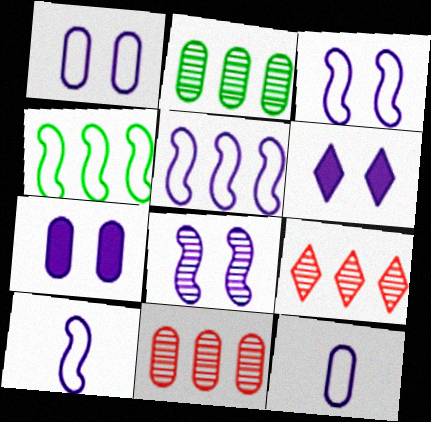[[1, 6, 8], 
[3, 5, 10]]